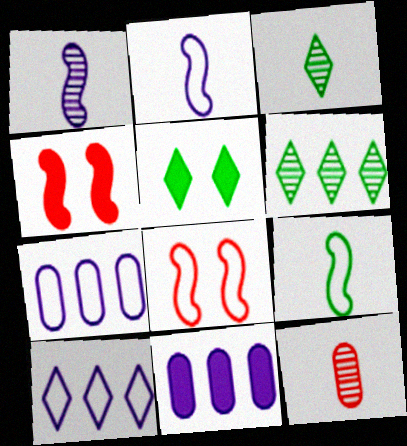[[1, 3, 12], 
[3, 4, 7], 
[3, 8, 11]]